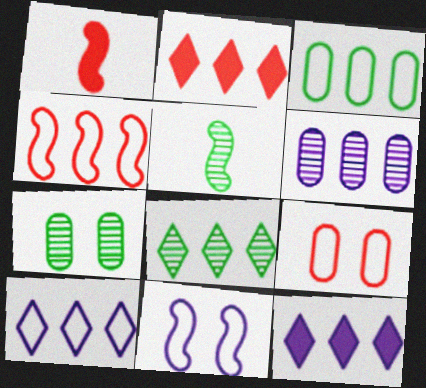[[1, 7, 10], 
[2, 8, 10], 
[3, 4, 10], 
[5, 7, 8], 
[5, 9, 12]]